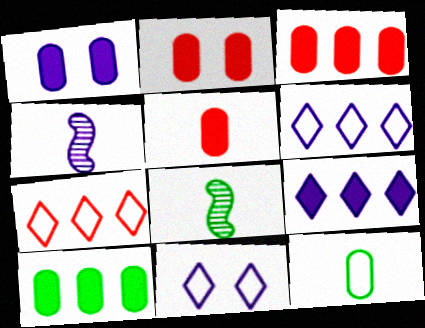[[1, 4, 6], 
[1, 5, 10], 
[1, 7, 8], 
[2, 3, 5], 
[2, 6, 8], 
[3, 8, 11]]